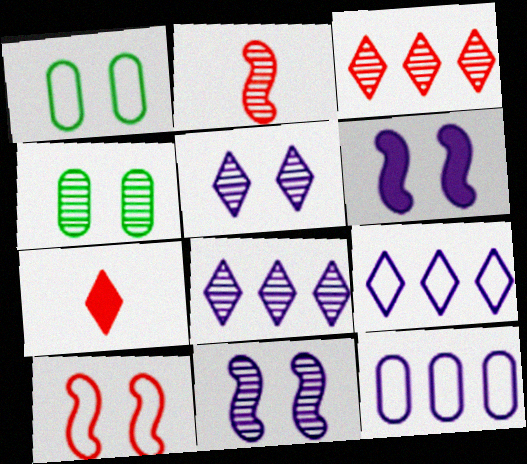[[2, 4, 8]]